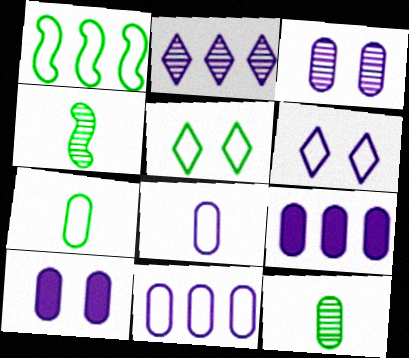[[1, 5, 7], 
[3, 8, 9]]